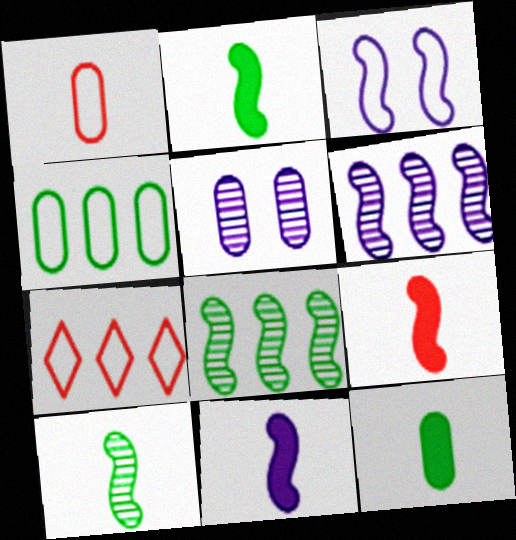[[2, 5, 7], 
[2, 9, 11], 
[3, 6, 11], 
[3, 8, 9]]